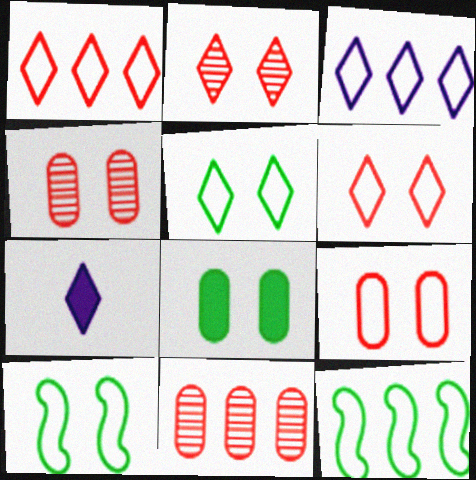[[4, 7, 12], 
[7, 10, 11]]